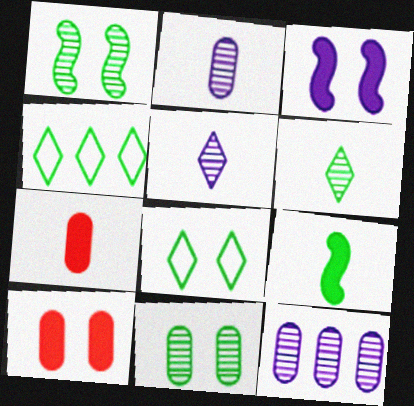[[4, 9, 11]]